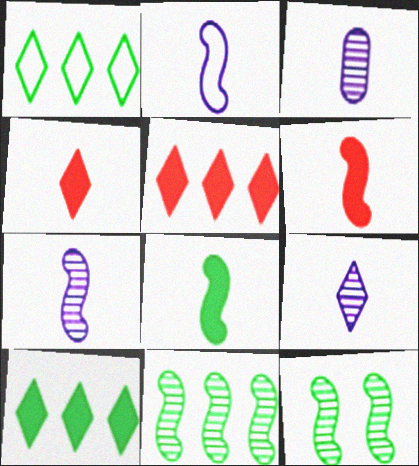[[3, 7, 9]]